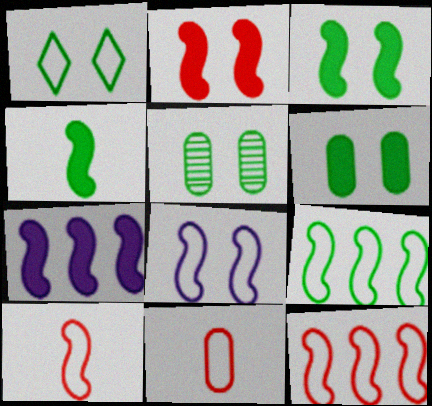[[1, 3, 5], 
[2, 4, 7], 
[8, 9, 10]]